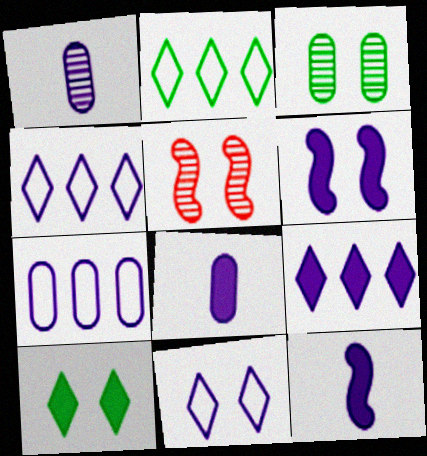[[1, 4, 6], 
[2, 5, 8], 
[6, 8, 9]]